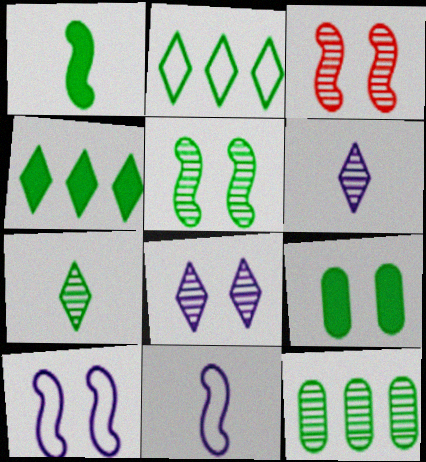[[1, 4, 9], 
[3, 6, 12], 
[5, 7, 12]]